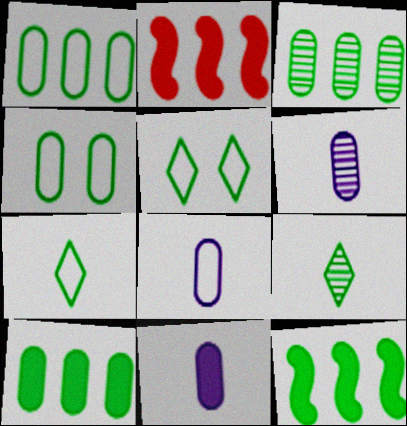[[1, 3, 10], 
[2, 5, 6], 
[4, 9, 12], 
[6, 8, 11]]